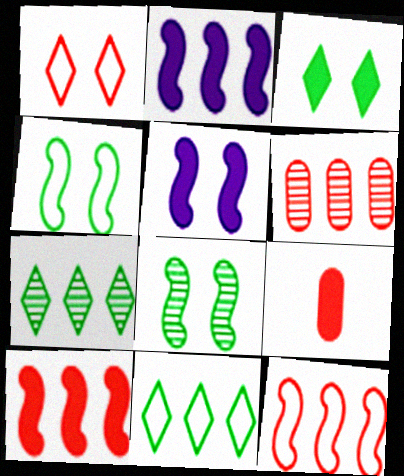[[2, 3, 9], 
[2, 6, 11]]